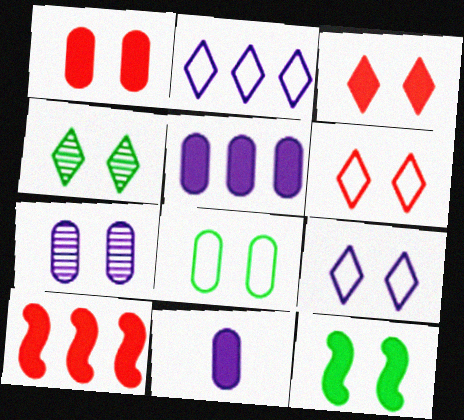[[1, 7, 8], 
[3, 4, 9], 
[4, 8, 12], 
[6, 7, 12]]